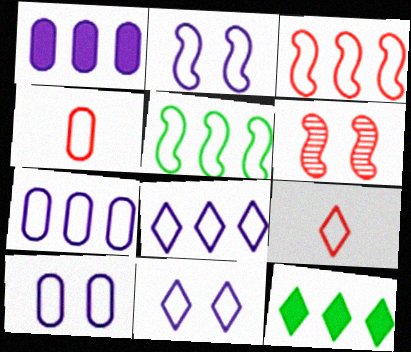[[2, 10, 11], 
[4, 5, 11], 
[5, 9, 10]]